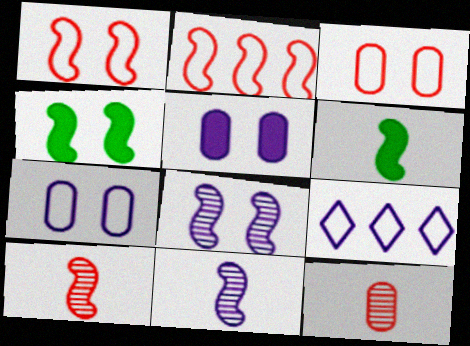[[1, 4, 8], 
[2, 4, 11], 
[2, 6, 8], 
[4, 9, 12], 
[5, 9, 11]]